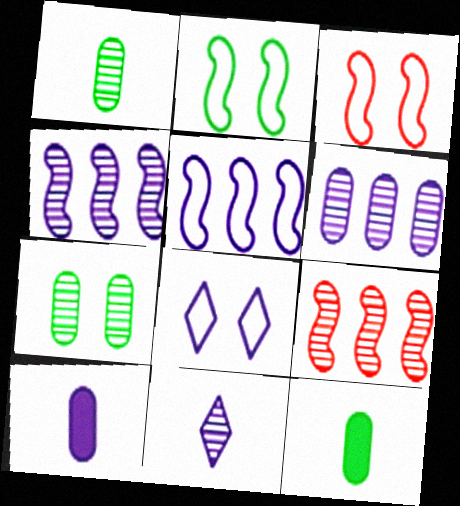[[4, 8, 10], 
[7, 9, 11], 
[8, 9, 12]]